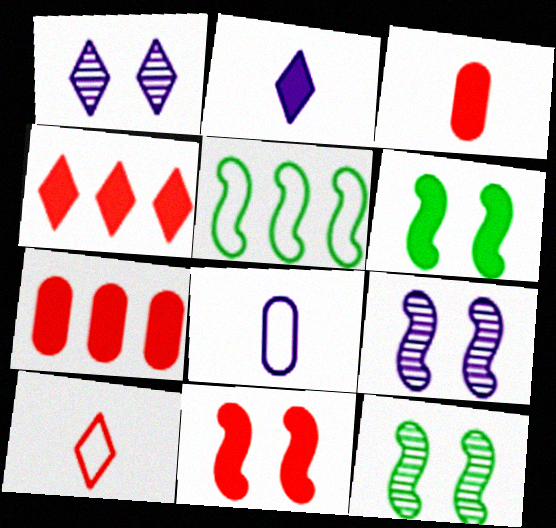[[1, 3, 5], 
[2, 6, 7], 
[3, 4, 11], 
[4, 8, 12]]